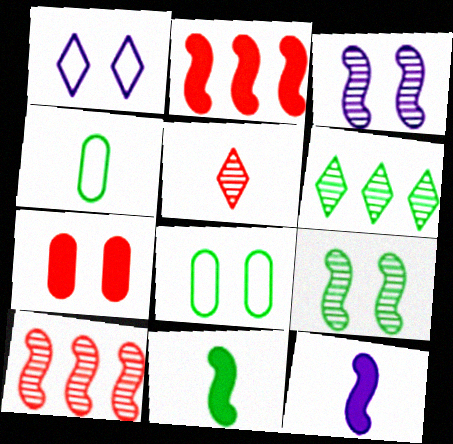[[1, 7, 9], 
[4, 5, 12], 
[6, 8, 11]]